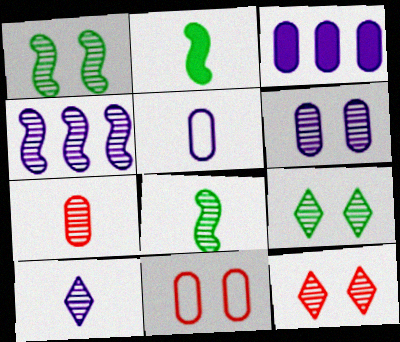[[1, 6, 12], 
[3, 5, 6], 
[4, 6, 10], 
[4, 7, 9], 
[7, 8, 10]]